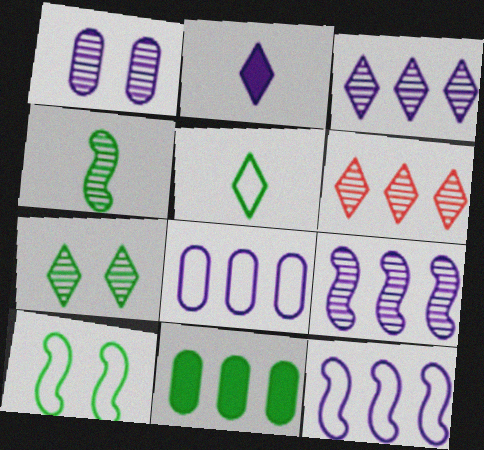[[1, 2, 12], 
[1, 4, 6], 
[6, 11, 12]]